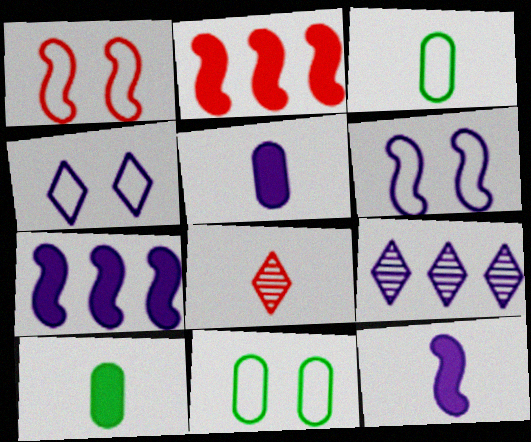[[1, 4, 11], 
[1, 9, 10], 
[3, 8, 12], 
[5, 6, 9], 
[7, 8, 11]]